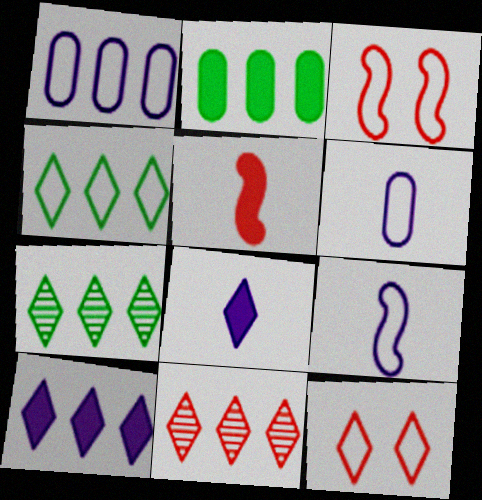[[3, 4, 6], 
[4, 10, 11], 
[7, 8, 12]]